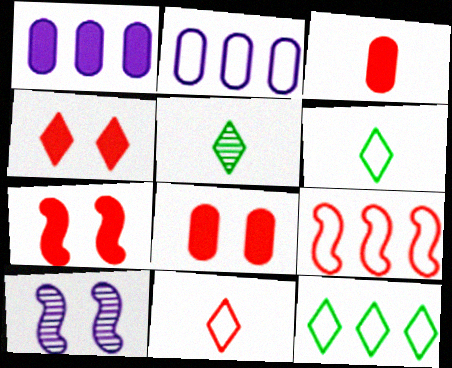[[2, 5, 7], 
[2, 9, 12], 
[3, 10, 12], 
[4, 7, 8]]